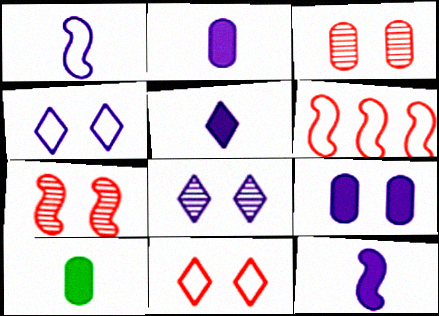[[2, 5, 12], 
[6, 8, 10]]